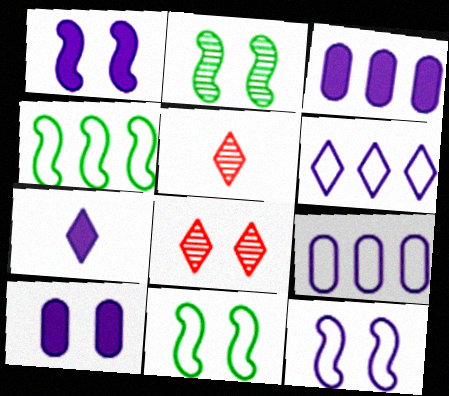[[1, 3, 7], 
[3, 5, 11], 
[4, 5, 10], 
[8, 10, 11]]